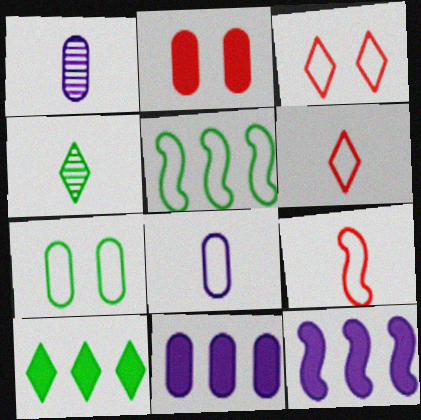[[3, 5, 8]]